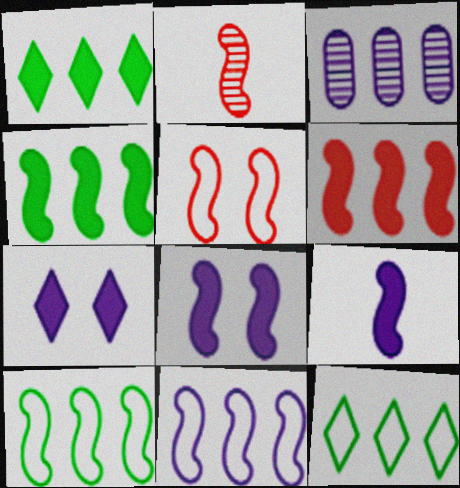[[2, 5, 6], 
[2, 8, 10], 
[3, 6, 12]]